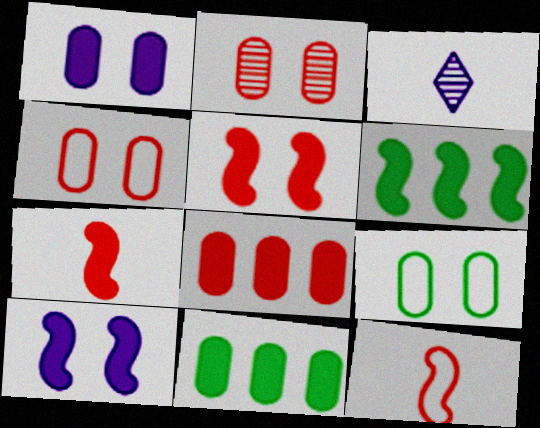[[1, 2, 9], 
[3, 4, 6], 
[6, 7, 10]]